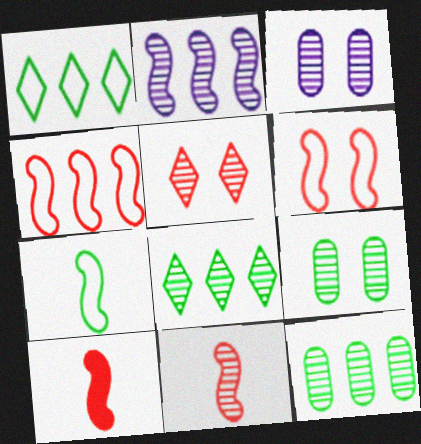[[1, 3, 10], 
[3, 8, 11]]